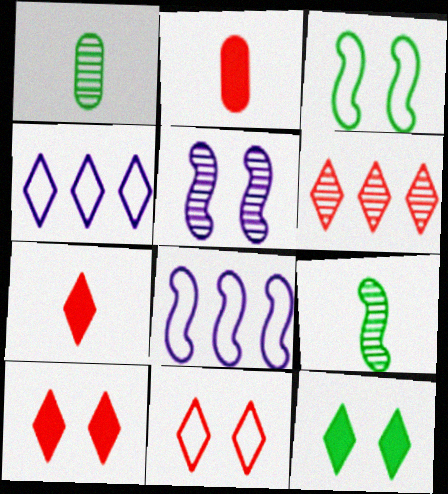[[1, 5, 6], 
[1, 8, 10], 
[6, 7, 11]]